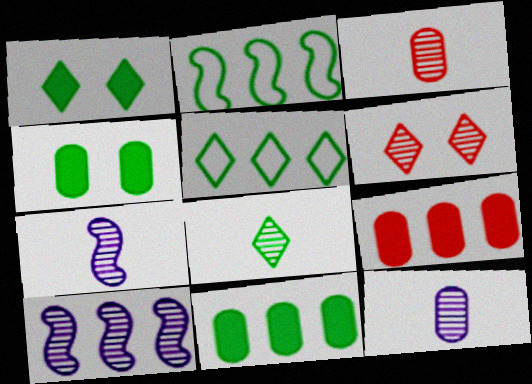[[1, 5, 8], 
[2, 4, 8], 
[3, 7, 8], 
[5, 9, 10]]